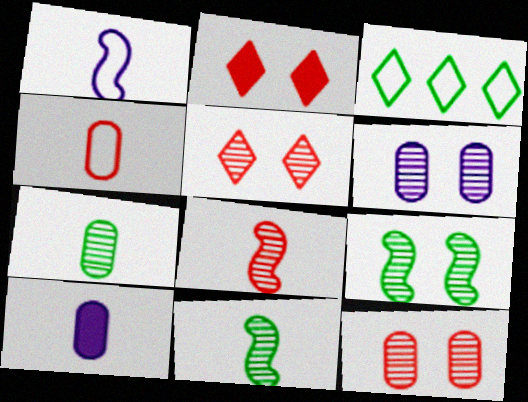[[4, 7, 10], 
[5, 6, 9]]